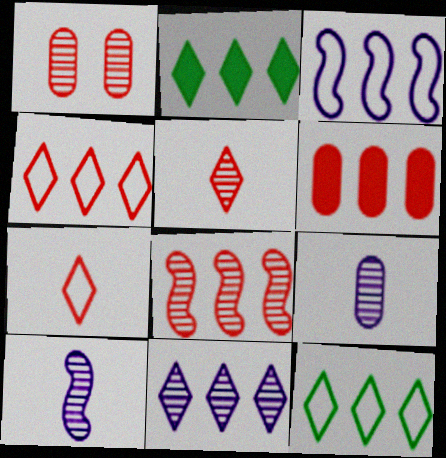[[1, 5, 8], 
[2, 4, 11], 
[4, 6, 8]]